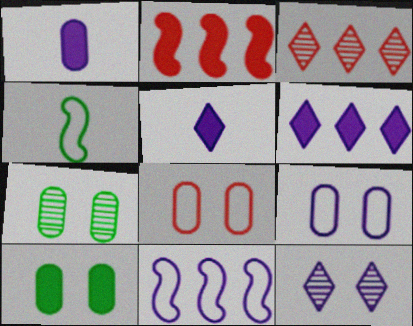[[1, 11, 12], 
[2, 5, 10]]